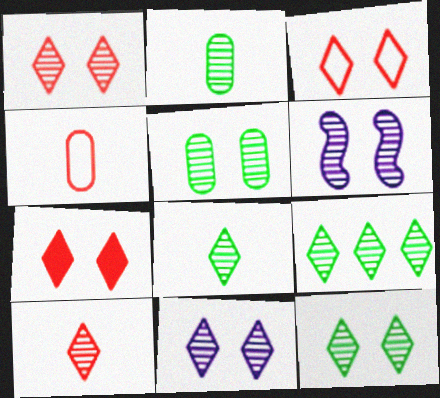[[1, 3, 7], 
[1, 5, 6], 
[1, 11, 12], 
[8, 9, 12], 
[9, 10, 11]]